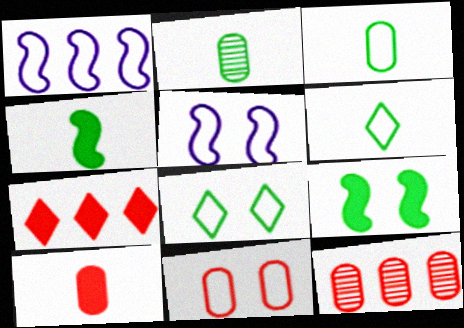[[1, 6, 11], 
[2, 4, 6], 
[2, 5, 7], 
[5, 8, 11], 
[10, 11, 12]]